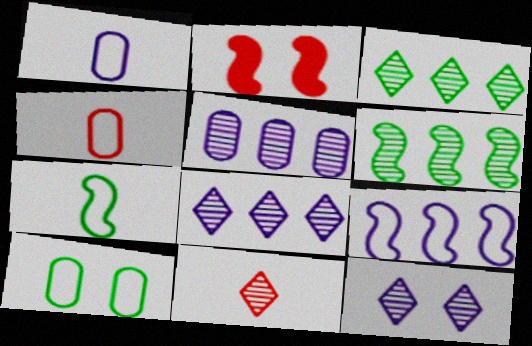[[1, 2, 3], 
[2, 10, 12], 
[3, 11, 12]]